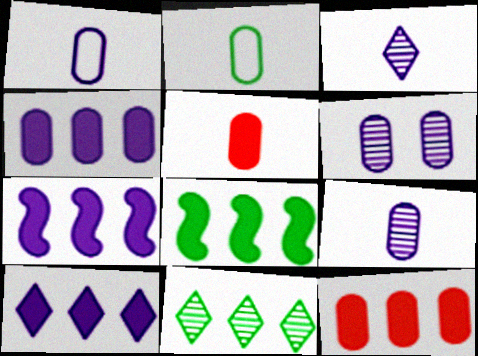[[1, 4, 6], 
[2, 5, 9], 
[2, 6, 12], 
[4, 7, 10], 
[8, 10, 12]]